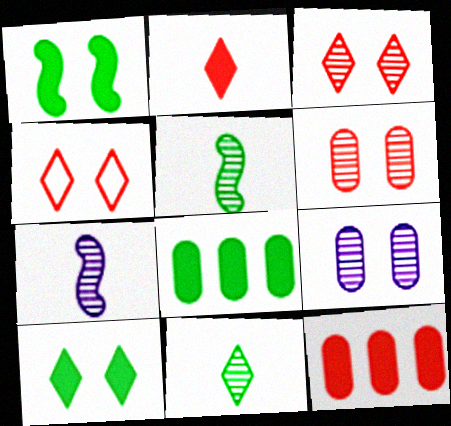[[1, 4, 9], 
[4, 7, 8]]